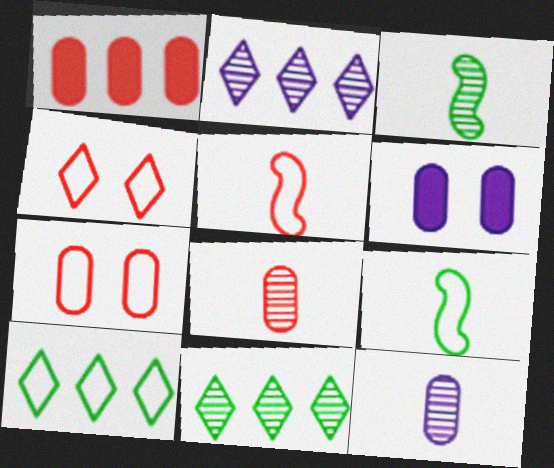[[1, 7, 8], 
[5, 6, 11]]